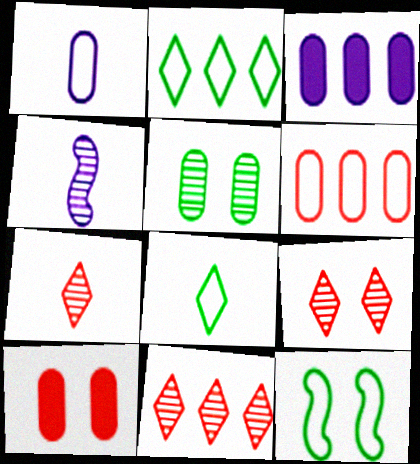[[2, 4, 10], 
[3, 7, 12], 
[4, 5, 11], 
[7, 9, 11]]